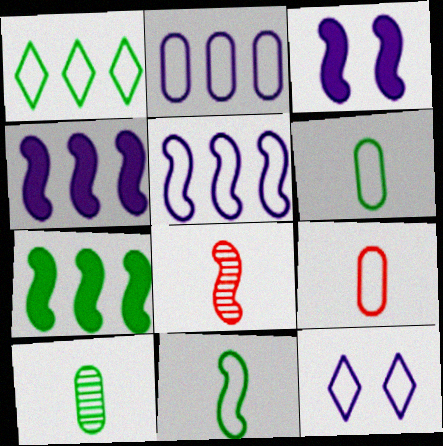[]